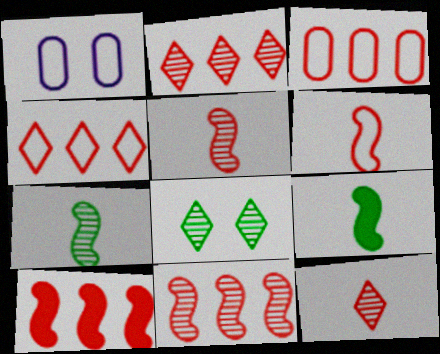[[1, 2, 9], 
[2, 3, 10]]